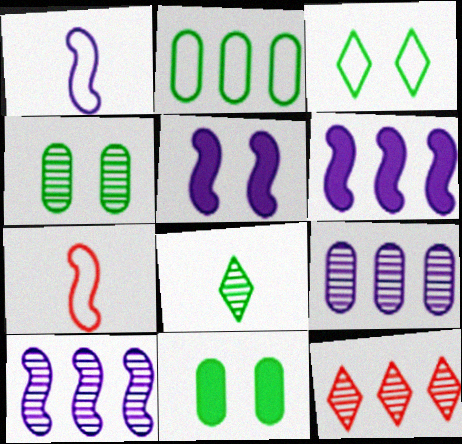[[1, 5, 10], 
[1, 11, 12], 
[2, 6, 12]]